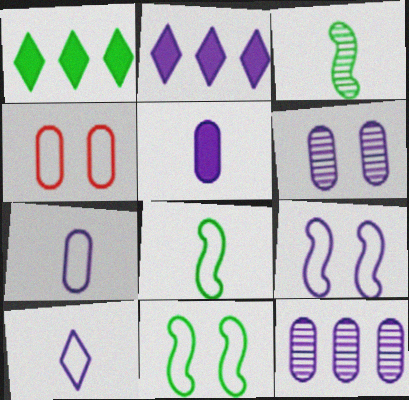[[2, 3, 4]]